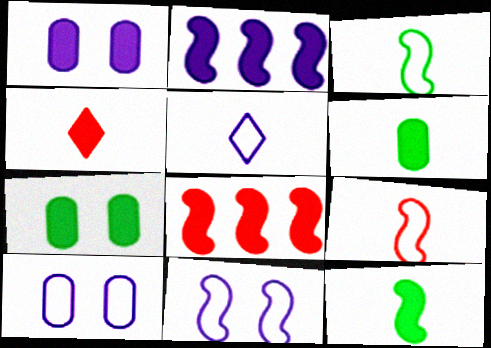[[2, 4, 7]]